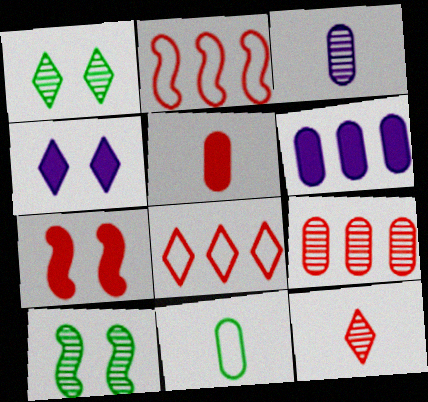[[3, 5, 11]]